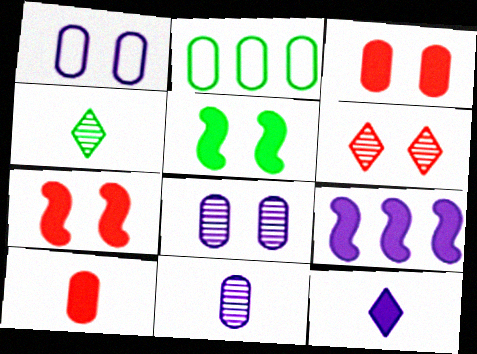[[1, 5, 6], 
[2, 3, 11], 
[2, 4, 5], 
[2, 8, 10]]